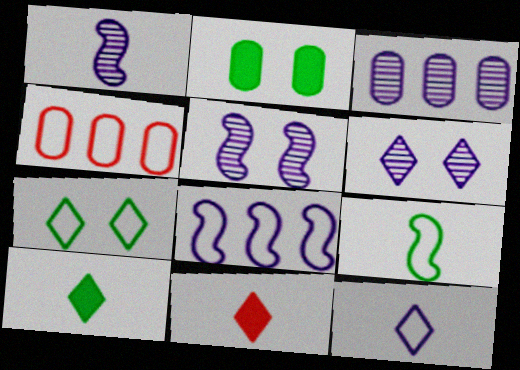[[1, 3, 6], 
[4, 5, 10]]